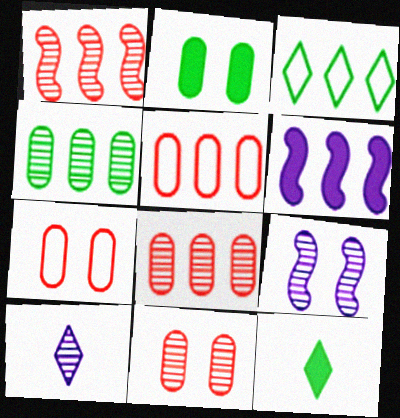[[3, 6, 8], 
[5, 9, 12]]